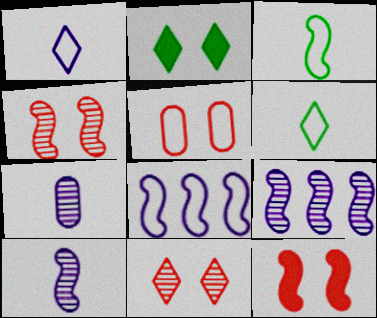[[3, 9, 12], 
[5, 6, 8], 
[5, 11, 12]]